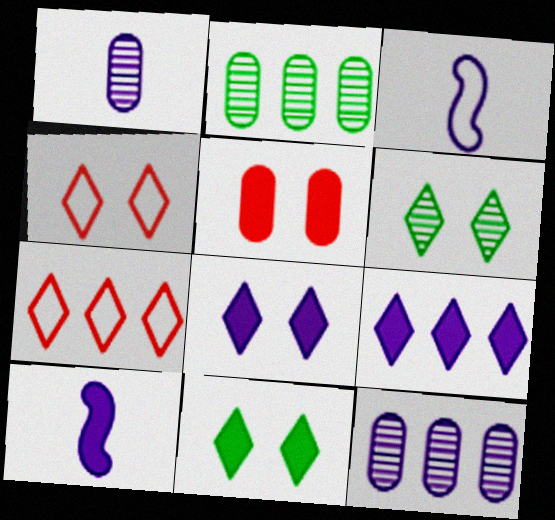[[2, 4, 10], 
[3, 8, 12], 
[4, 6, 8]]